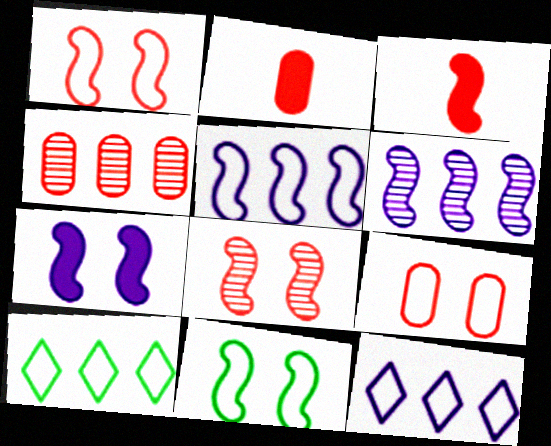[[2, 4, 9], 
[3, 6, 11], 
[7, 8, 11]]